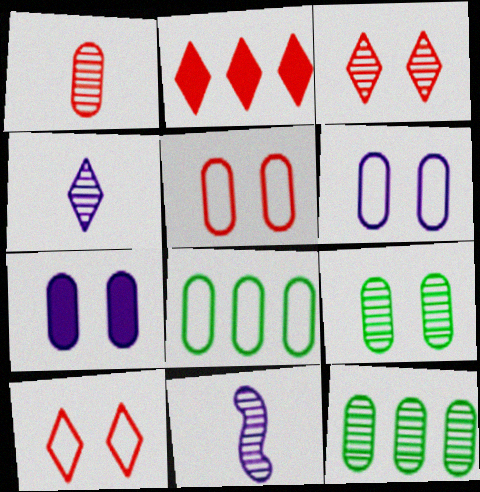[[1, 7, 8], 
[3, 11, 12], 
[5, 7, 9]]